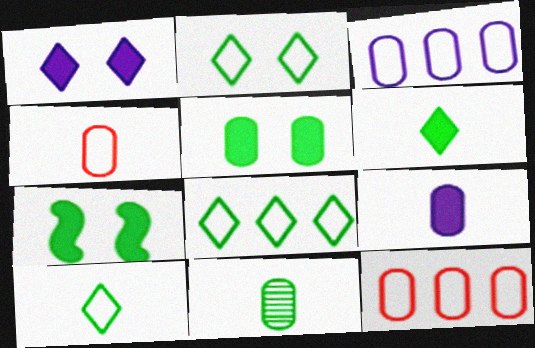[[2, 8, 10], 
[4, 9, 11], 
[7, 8, 11]]